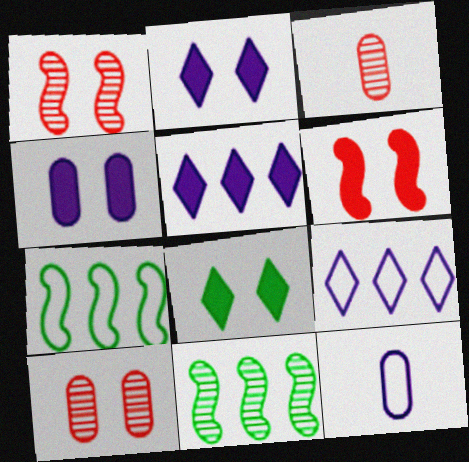[[2, 3, 7], 
[4, 6, 8]]